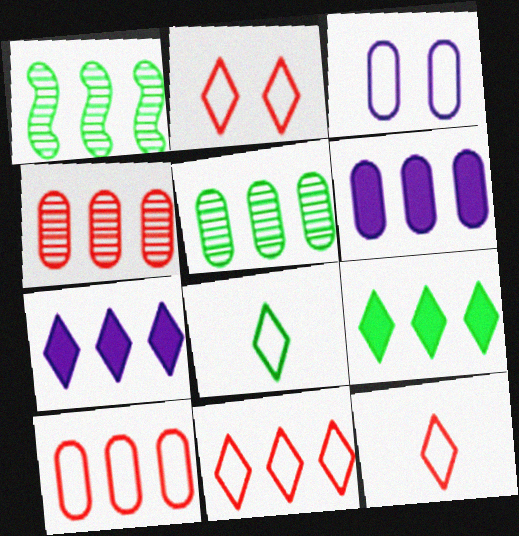[[1, 6, 11], 
[1, 7, 10], 
[2, 11, 12], 
[5, 6, 10]]